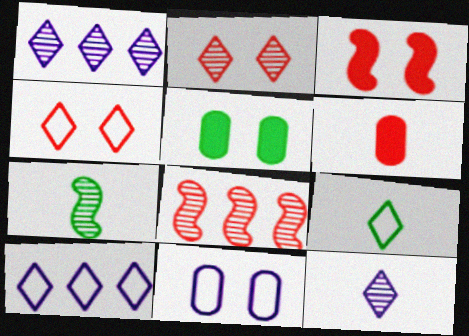[[4, 6, 8], 
[4, 9, 10]]